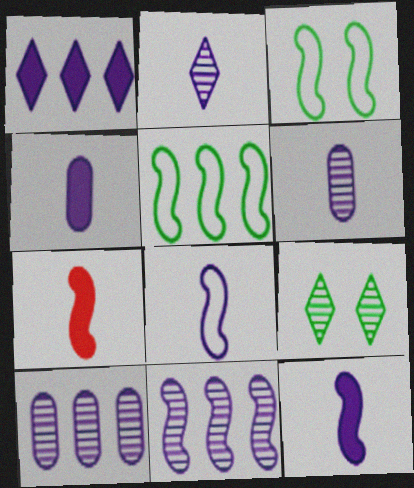[[2, 4, 8], 
[3, 7, 11]]